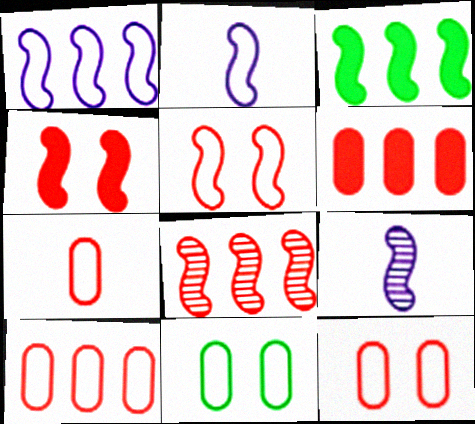[[1, 3, 8], 
[3, 5, 9], 
[7, 10, 12]]